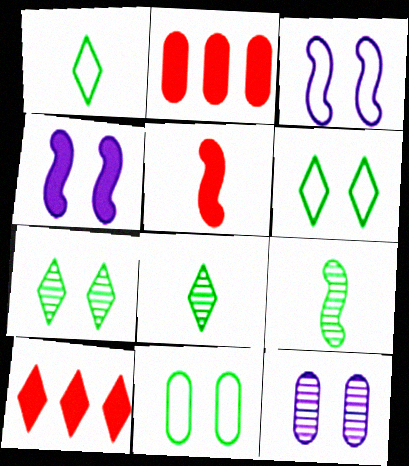[[2, 3, 8]]